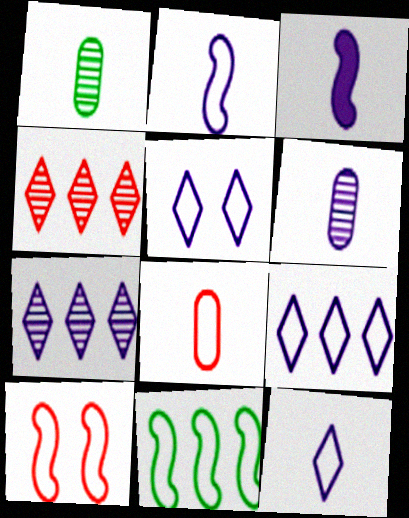[[2, 10, 11], 
[3, 6, 12], 
[5, 8, 11], 
[5, 9, 12]]